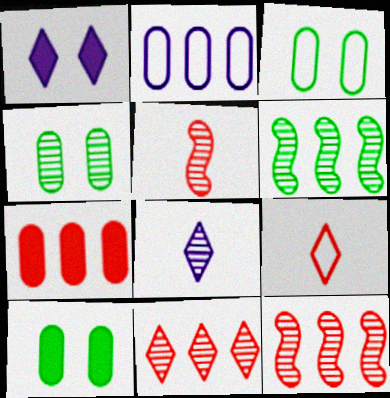[[3, 4, 10], 
[4, 8, 12]]